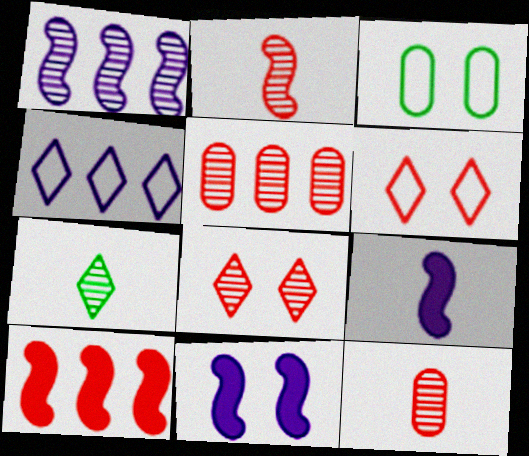[[2, 5, 8], 
[3, 8, 11], 
[6, 10, 12]]